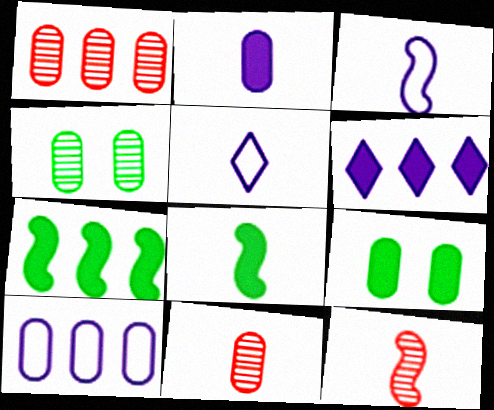[[3, 8, 12], 
[5, 8, 11], 
[9, 10, 11]]